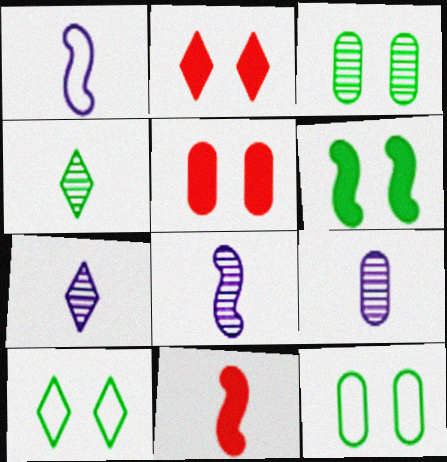[[3, 6, 10], 
[7, 8, 9]]